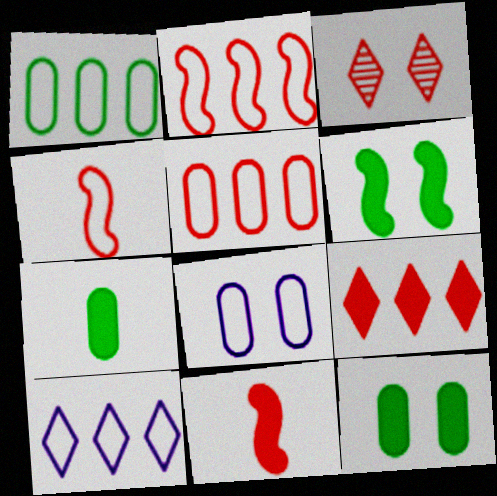[[1, 2, 10], 
[3, 5, 11], 
[3, 6, 8]]